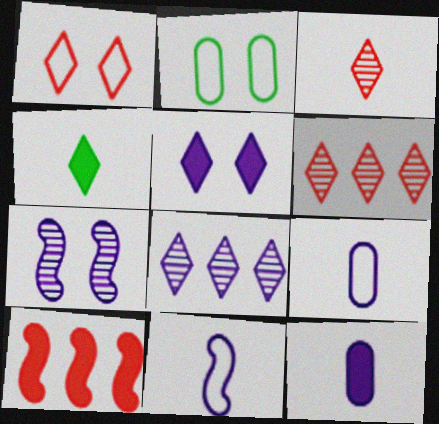[[1, 4, 8]]